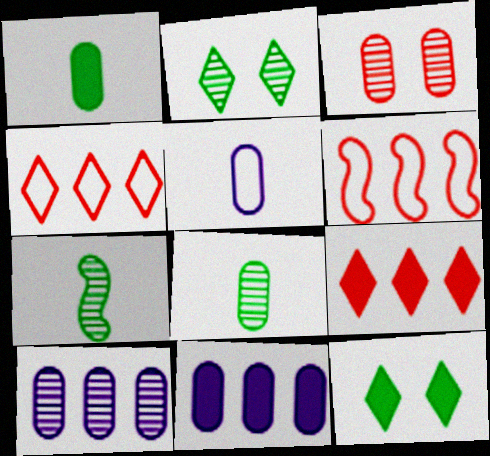[[3, 8, 10]]